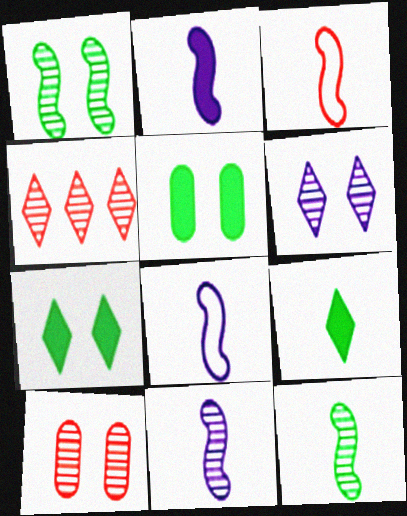[[1, 6, 10], 
[2, 3, 12], 
[2, 8, 11], 
[4, 5, 8]]